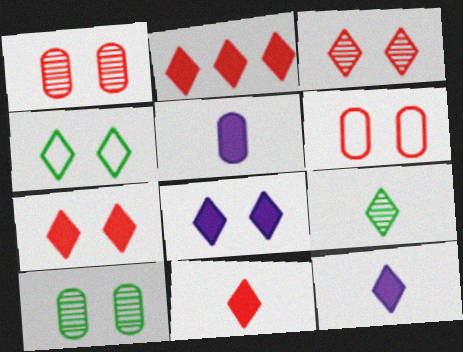[[2, 7, 11], 
[3, 4, 8]]